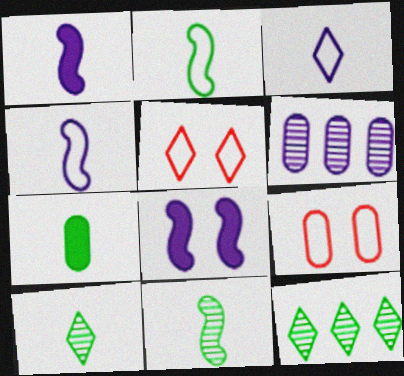[[1, 9, 12], 
[2, 7, 10], 
[3, 6, 8], 
[6, 7, 9]]